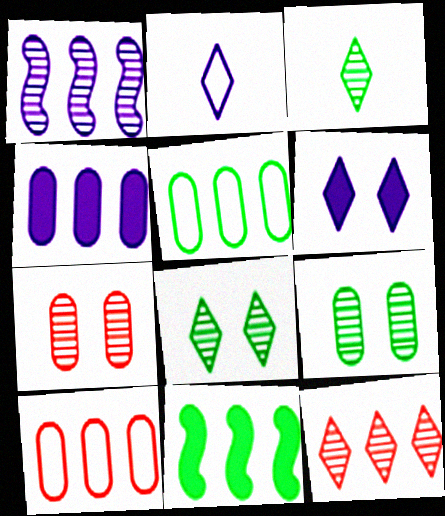[[1, 3, 7], 
[2, 7, 11]]